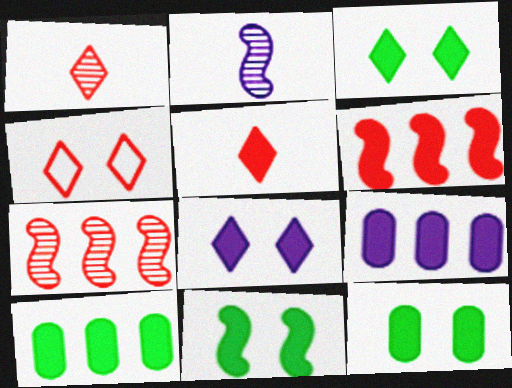[[2, 4, 10], 
[3, 11, 12], 
[5, 9, 11]]